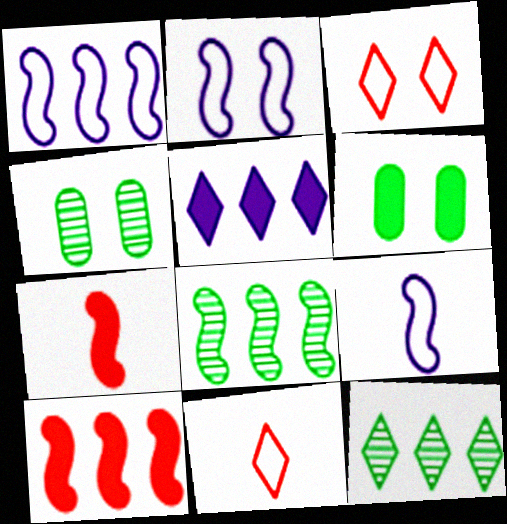[[1, 2, 9], 
[1, 8, 10], 
[2, 7, 8], 
[5, 6, 7]]